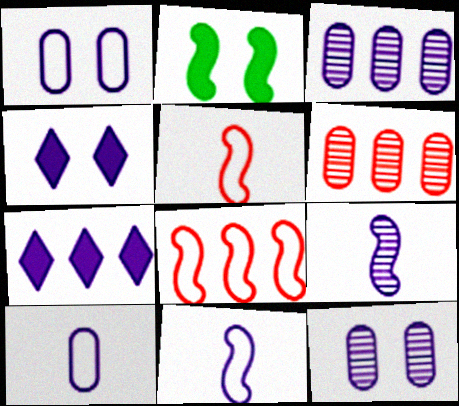[[1, 7, 9], 
[2, 8, 9], 
[3, 4, 11], 
[7, 11, 12]]